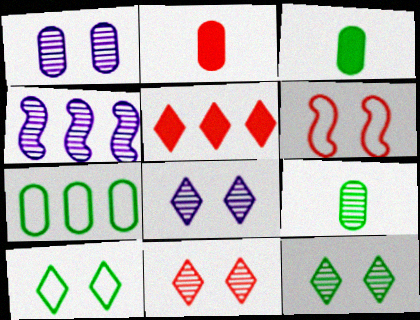[[1, 2, 7], 
[2, 4, 10], 
[4, 5, 7], 
[4, 9, 11], 
[8, 11, 12]]